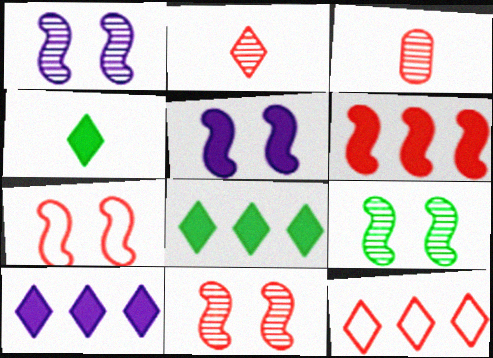[[1, 9, 11], 
[5, 7, 9]]